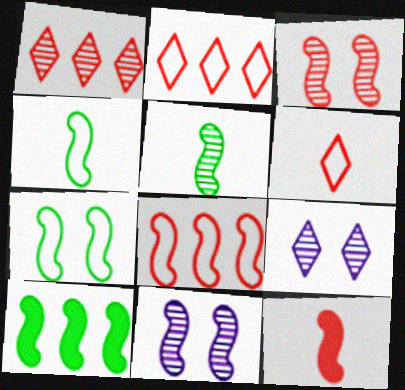[[3, 8, 12], 
[5, 7, 10]]